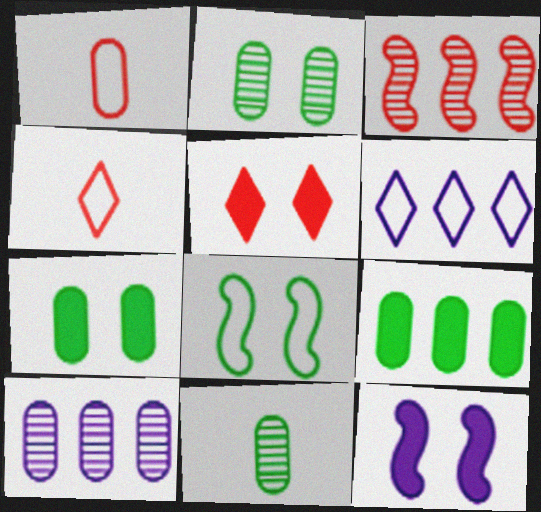[[1, 3, 5], 
[1, 6, 8], 
[1, 7, 10], 
[3, 6, 9], 
[5, 7, 12]]